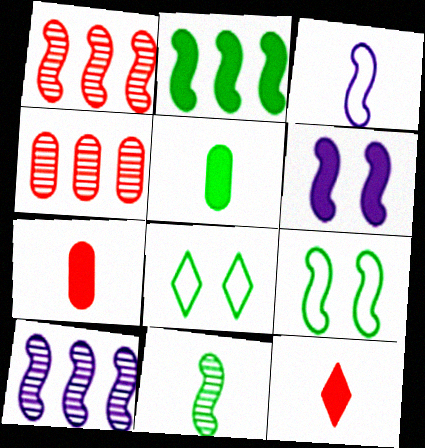[[2, 9, 11], 
[3, 6, 10], 
[7, 8, 10]]